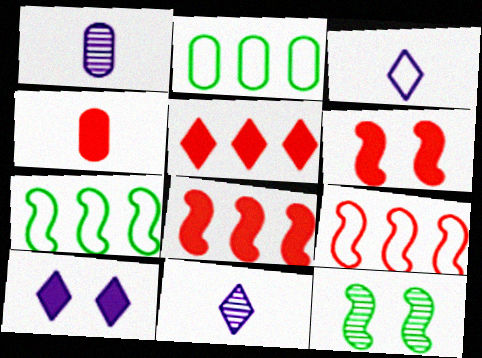[[2, 6, 11], 
[4, 5, 6]]